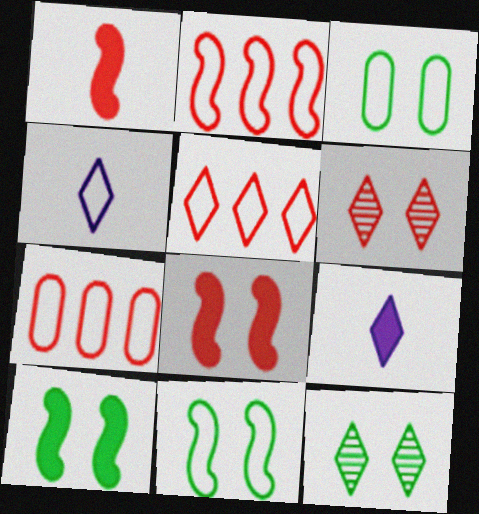[[1, 6, 7], 
[2, 3, 4], 
[2, 5, 7], 
[3, 10, 12], 
[4, 7, 11], 
[5, 9, 12]]